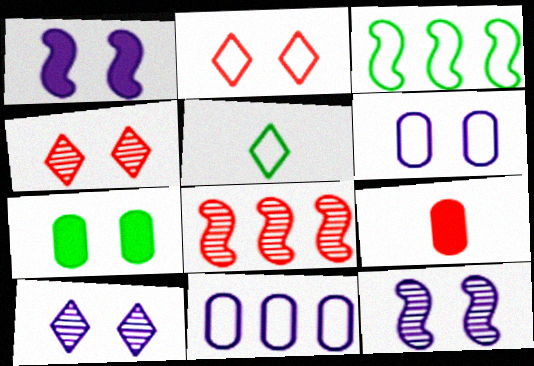[[1, 6, 10], 
[2, 7, 12], 
[2, 8, 9], 
[3, 9, 10]]